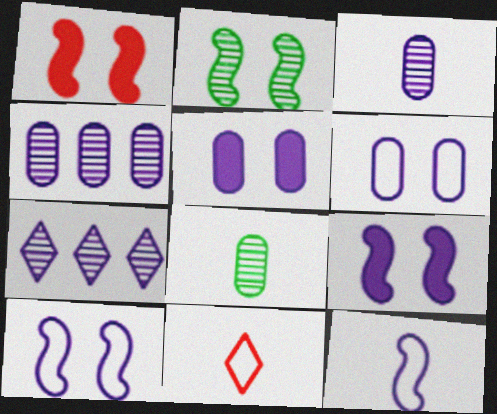[[1, 2, 10], 
[5, 7, 12]]